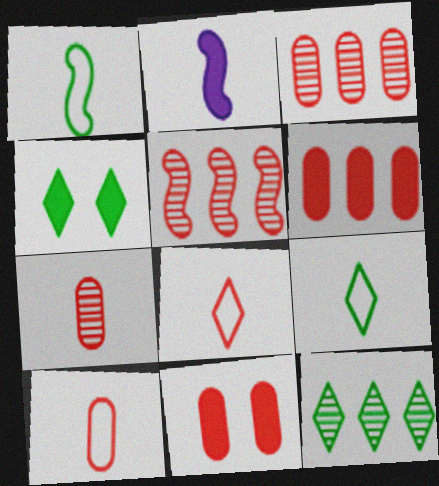[[2, 4, 6], 
[2, 7, 9], 
[3, 10, 11], 
[4, 9, 12], 
[5, 8, 11]]